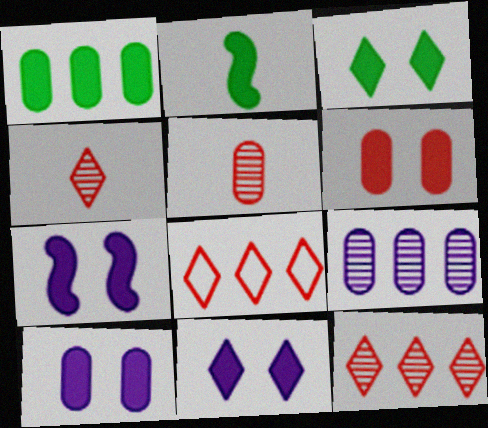[[1, 2, 3], 
[3, 6, 7], 
[7, 10, 11]]